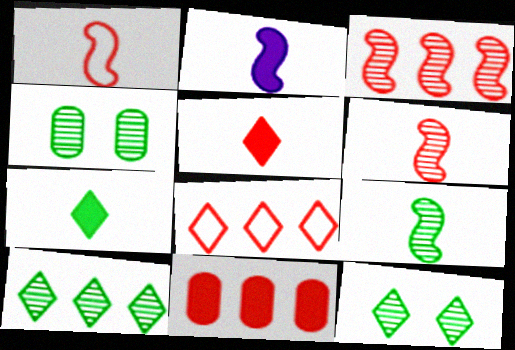[[1, 2, 9], 
[2, 4, 8], 
[3, 8, 11], 
[4, 9, 10]]